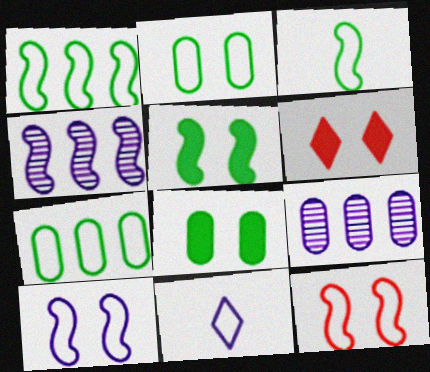[[3, 6, 9], 
[7, 11, 12]]